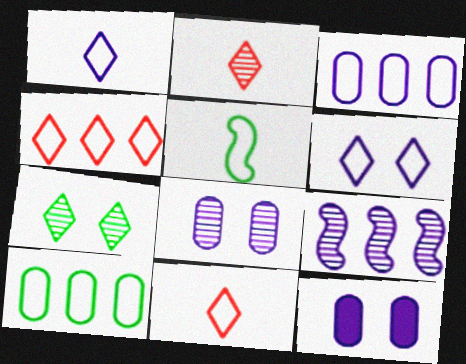[[1, 9, 12]]